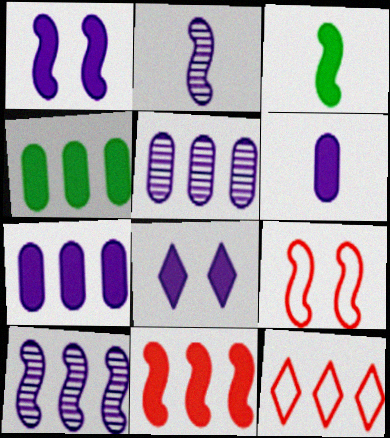[[1, 3, 11], 
[3, 9, 10], 
[4, 10, 12]]